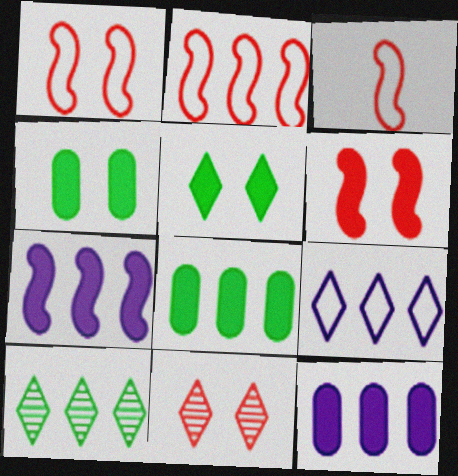[[1, 2, 3], 
[2, 10, 12]]